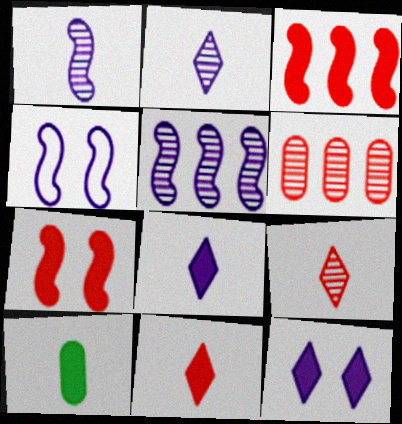[[3, 10, 12]]